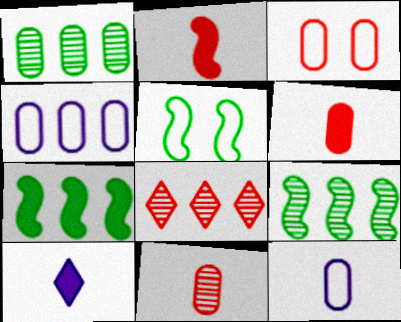[[2, 3, 8], 
[3, 9, 10], 
[4, 7, 8]]